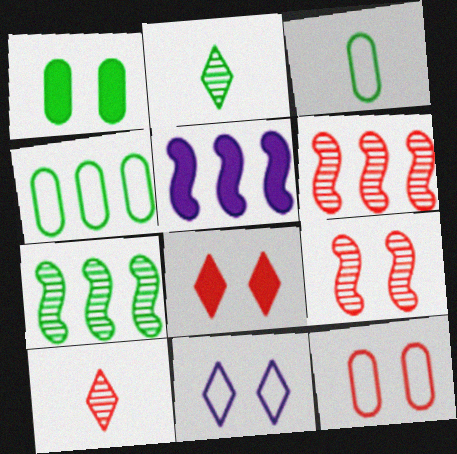[[1, 9, 11], 
[2, 5, 12], 
[8, 9, 12]]